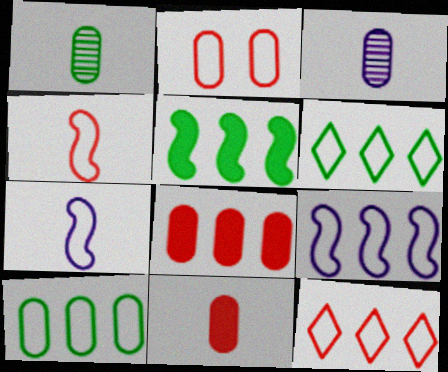[[2, 4, 12], 
[2, 6, 7], 
[9, 10, 12]]